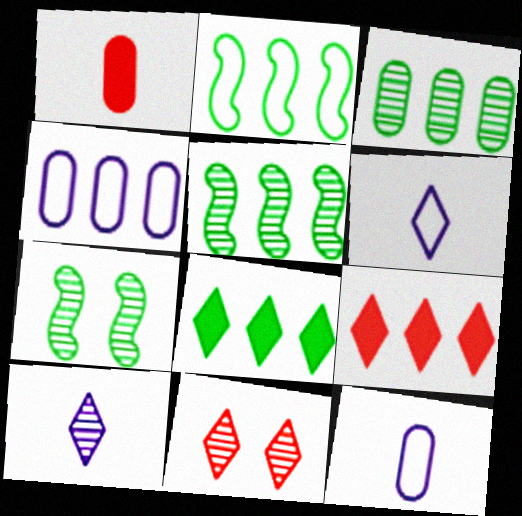[[2, 3, 8], 
[4, 5, 9], 
[6, 8, 11], 
[7, 9, 12]]